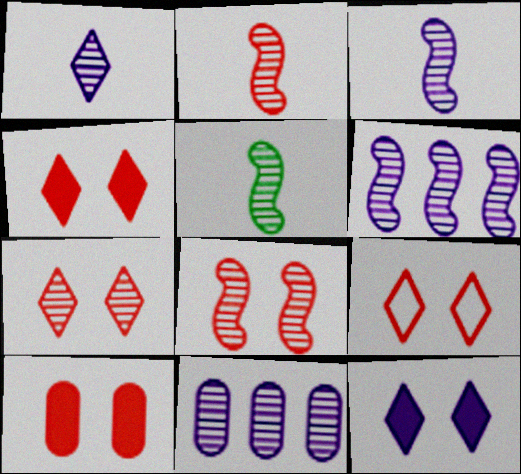[[2, 3, 5], 
[4, 7, 9], 
[5, 6, 8], 
[5, 7, 11], 
[8, 9, 10]]